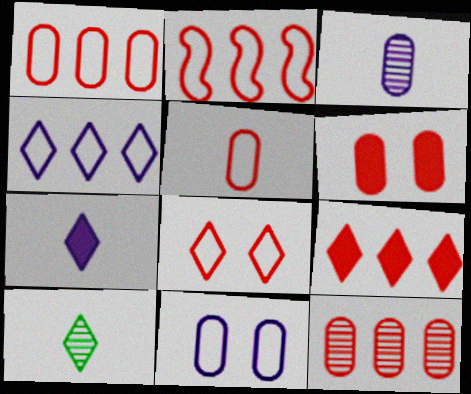[[2, 5, 8], 
[2, 9, 12], 
[5, 6, 12]]